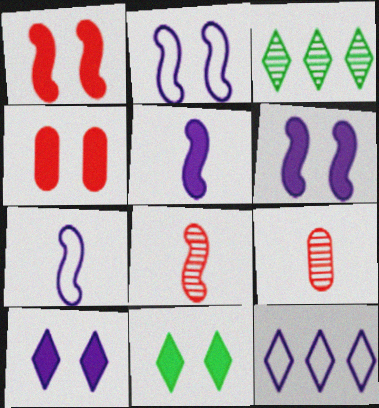[[3, 4, 7], 
[4, 6, 11]]